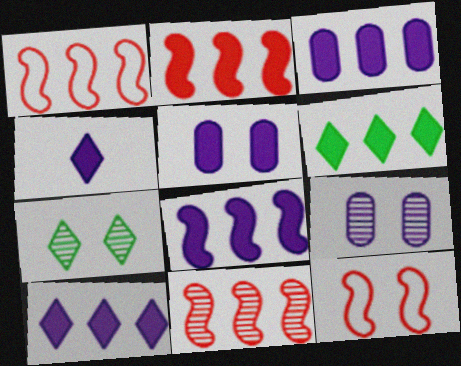[[1, 2, 11], 
[2, 3, 6], 
[3, 8, 10], 
[4, 5, 8], 
[5, 7, 12]]